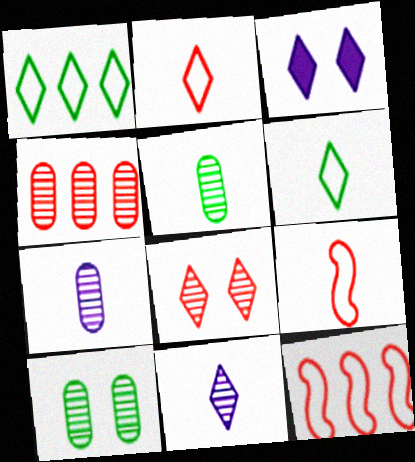[[3, 5, 12], 
[4, 7, 10]]